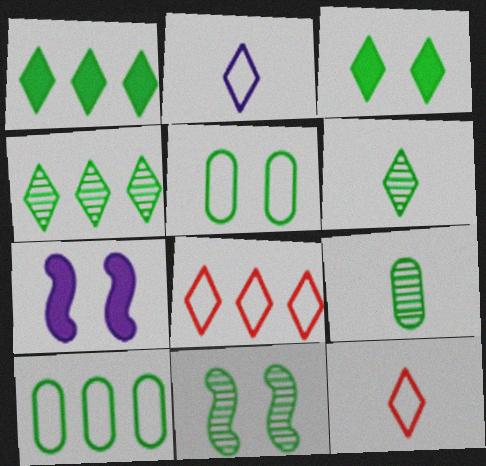[[3, 5, 11], 
[4, 9, 11], 
[7, 8, 9]]